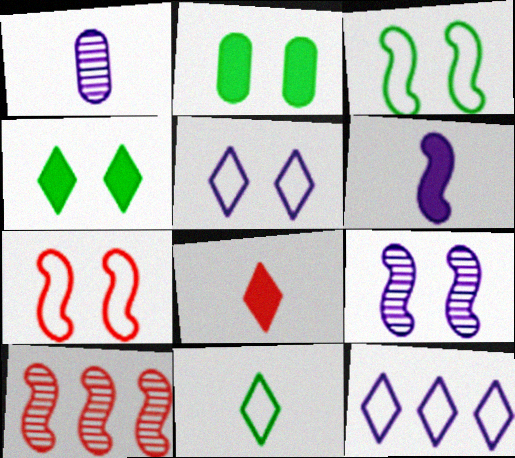[[3, 6, 10]]